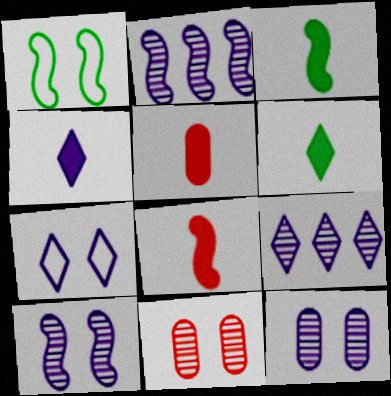[[1, 2, 8], 
[1, 5, 9], 
[3, 4, 5], 
[4, 7, 9]]